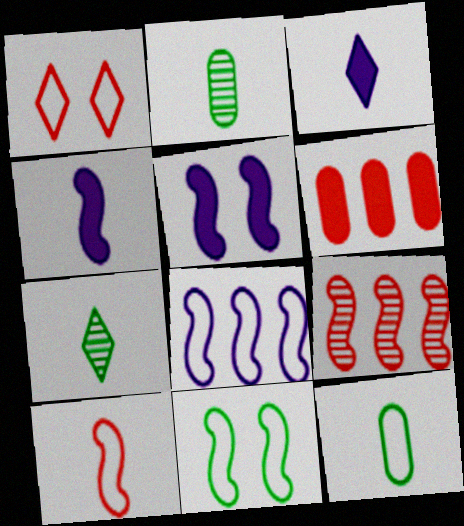[[1, 8, 12], 
[2, 3, 10], 
[4, 9, 11], 
[8, 10, 11]]